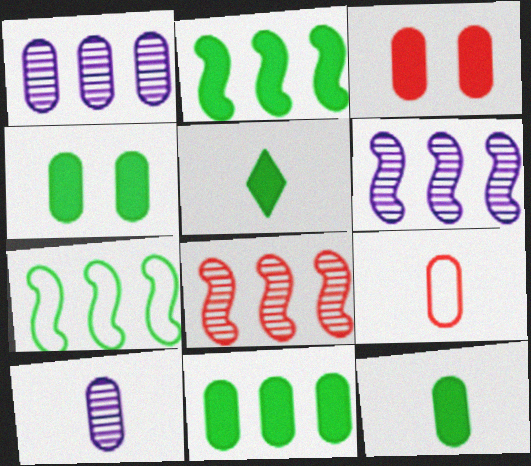[[1, 4, 9], 
[2, 4, 5], 
[4, 11, 12], 
[9, 10, 12]]